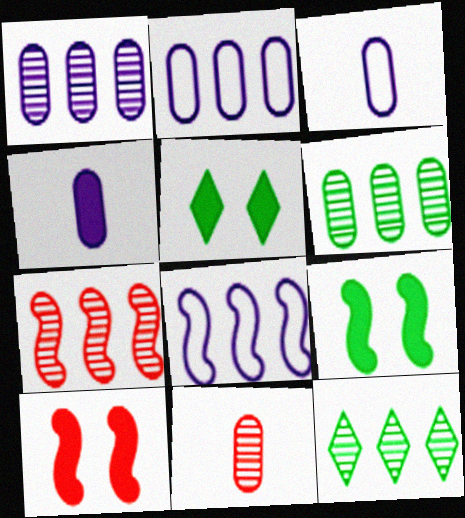[[1, 7, 12], 
[3, 5, 7], 
[3, 10, 12], 
[5, 8, 11]]